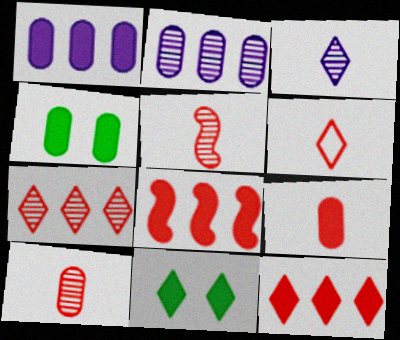[[1, 4, 9], 
[5, 6, 9]]